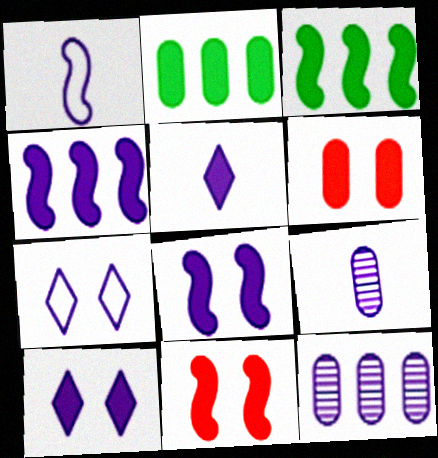[[1, 5, 9], 
[1, 10, 12], 
[2, 5, 11], 
[3, 5, 6], 
[4, 7, 9]]